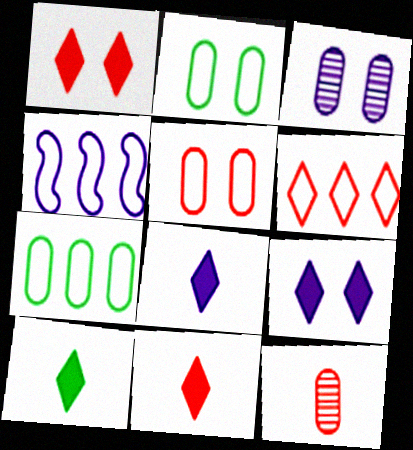[[3, 4, 8], 
[4, 6, 7], 
[8, 10, 11]]